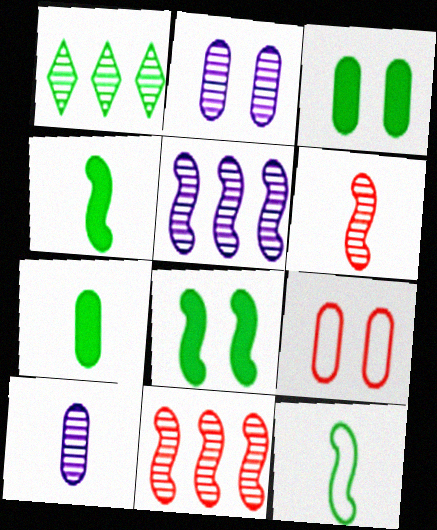[[1, 2, 6], 
[1, 3, 12], 
[2, 3, 9]]